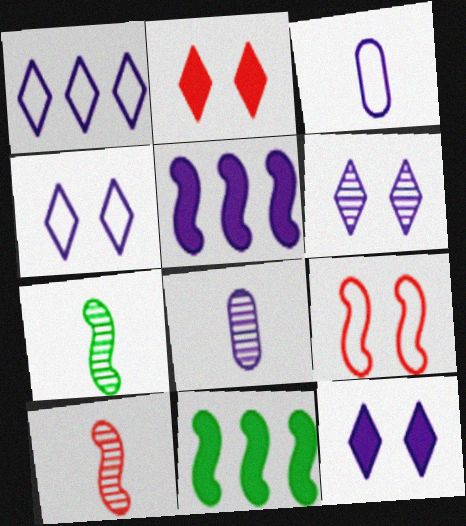[[3, 5, 6], 
[4, 5, 8], 
[4, 6, 12], 
[5, 7, 9]]